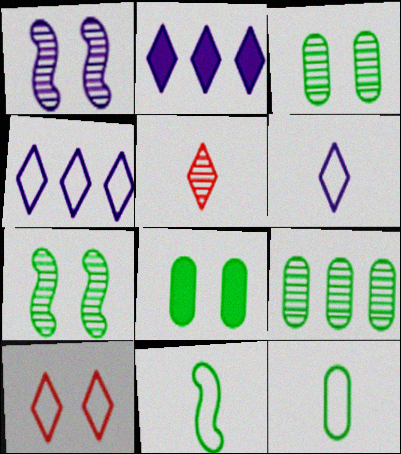[[1, 5, 9], 
[1, 8, 10], 
[8, 9, 12]]